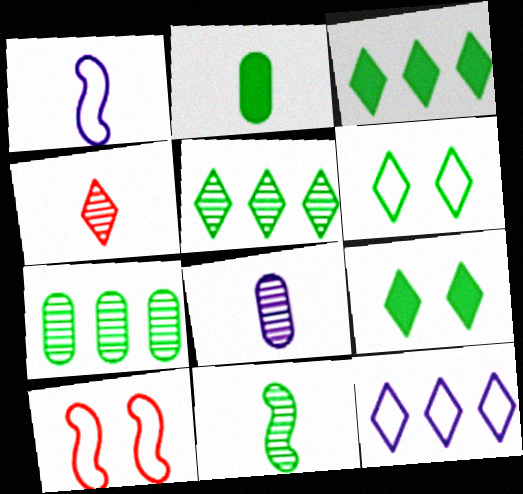[[1, 2, 4], 
[3, 8, 10], 
[4, 8, 11], 
[4, 9, 12]]